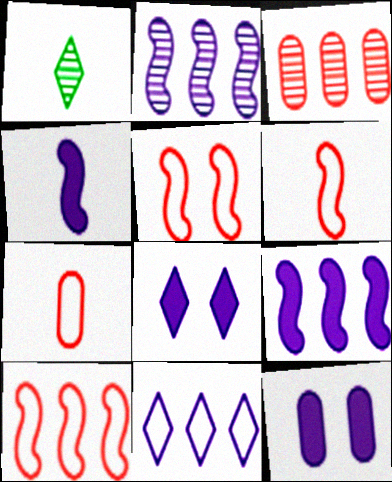[[1, 4, 7], 
[1, 10, 12], 
[5, 6, 10]]